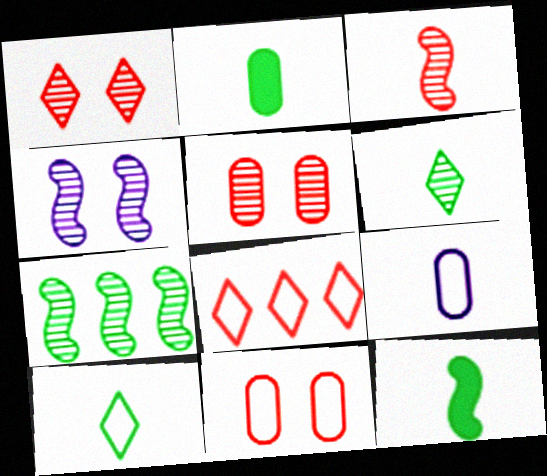[[2, 4, 8], 
[3, 4, 7]]